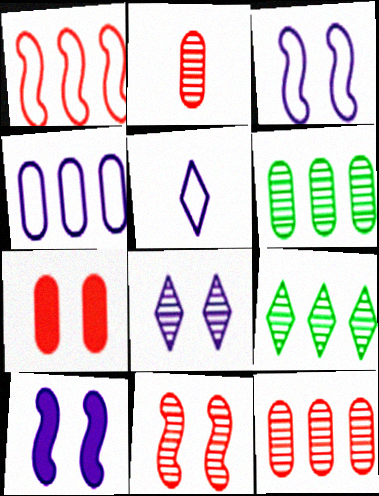[[3, 4, 5]]